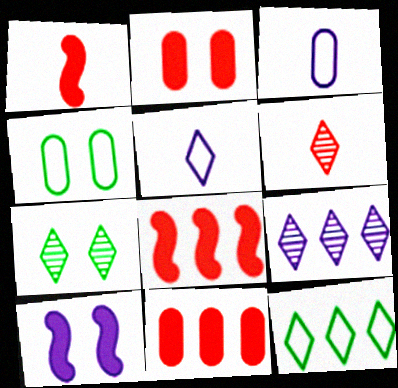[[1, 4, 9], 
[3, 7, 8], 
[3, 9, 10], 
[6, 7, 9]]